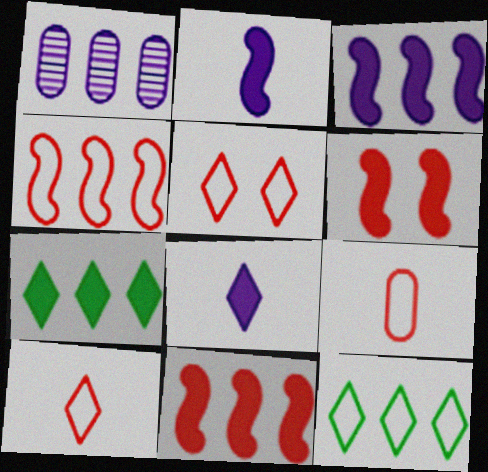[[1, 4, 7], 
[1, 11, 12], 
[4, 5, 9]]